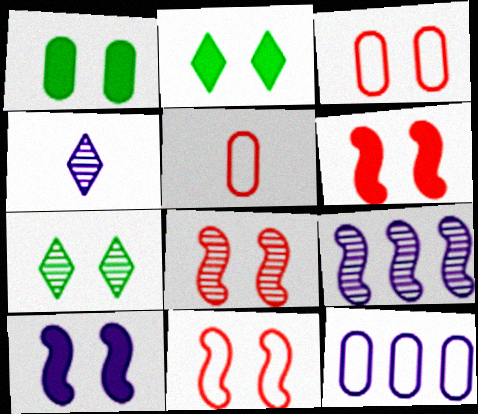[[2, 5, 9], 
[3, 7, 10], 
[4, 10, 12], 
[6, 8, 11]]